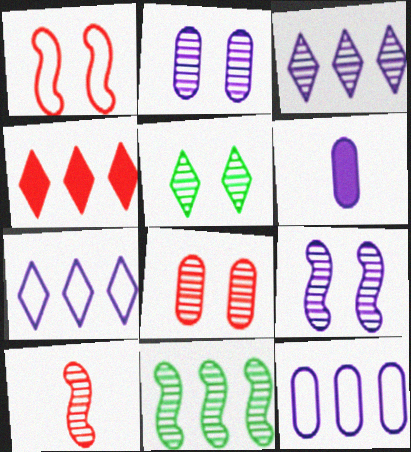[[2, 6, 12], 
[4, 11, 12], 
[5, 8, 9], 
[6, 7, 9], 
[9, 10, 11]]